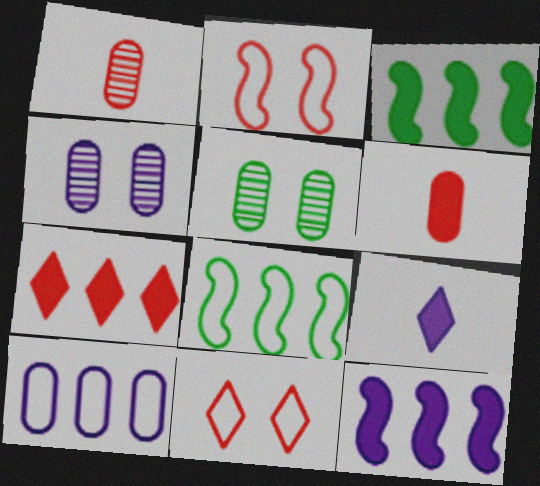[[1, 2, 7], 
[5, 6, 10]]